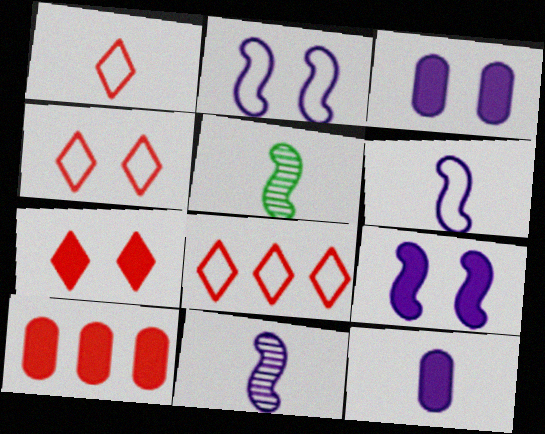[[1, 4, 8], 
[1, 5, 12], 
[3, 5, 8]]